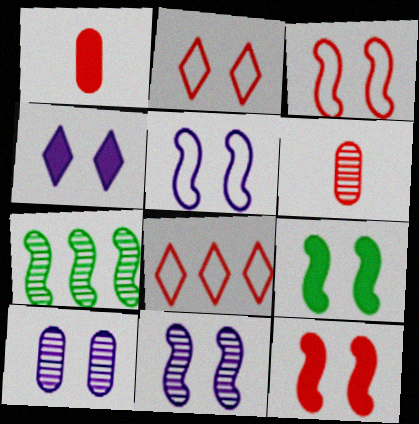[[2, 9, 10], 
[3, 9, 11], 
[4, 5, 10], 
[6, 8, 12]]